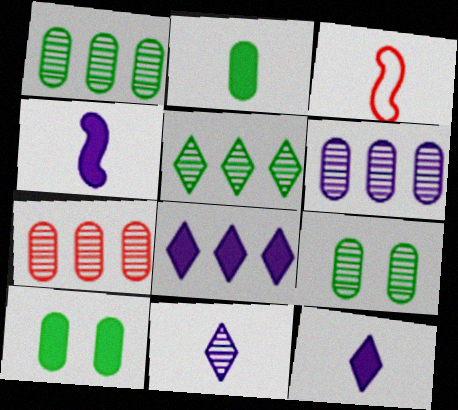[[1, 6, 7], 
[2, 3, 11], 
[3, 8, 9]]